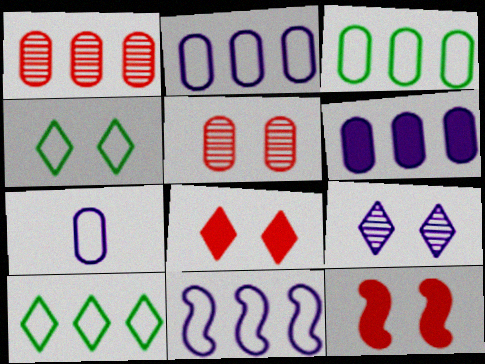[[1, 3, 6], 
[4, 8, 9]]